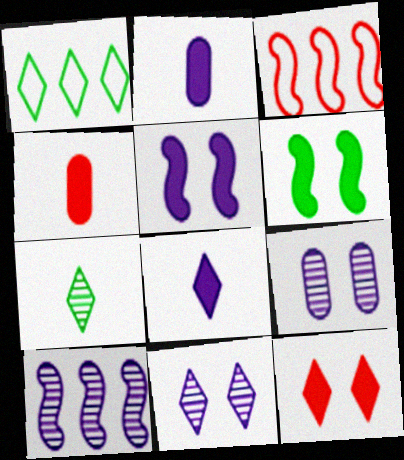[]